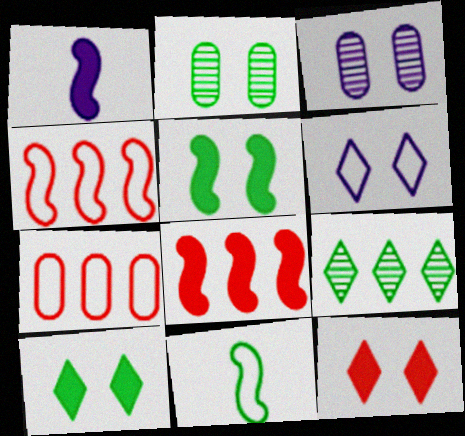[[1, 5, 8], 
[6, 7, 11]]